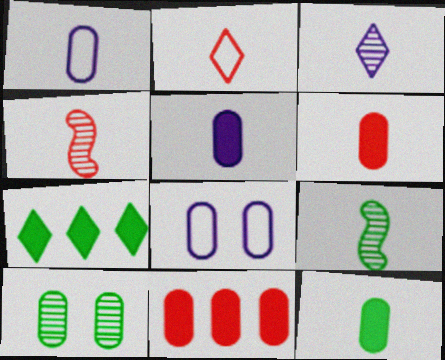[[1, 10, 11], 
[2, 4, 6], 
[2, 5, 9], 
[4, 7, 8], 
[5, 6, 12]]